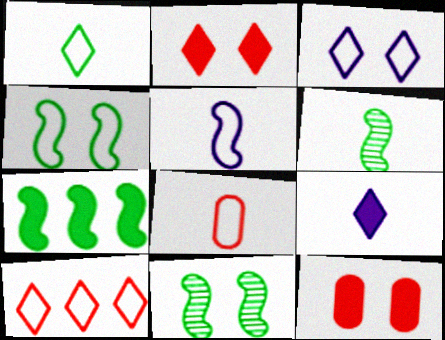[[1, 3, 10], 
[1, 5, 8], 
[3, 11, 12], 
[4, 6, 7], 
[6, 8, 9], 
[7, 9, 12]]